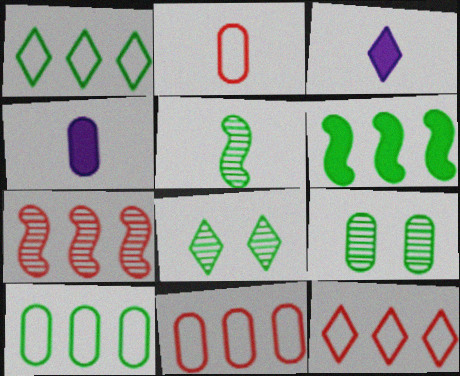[[2, 3, 5], 
[3, 8, 12], 
[4, 9, 11]]